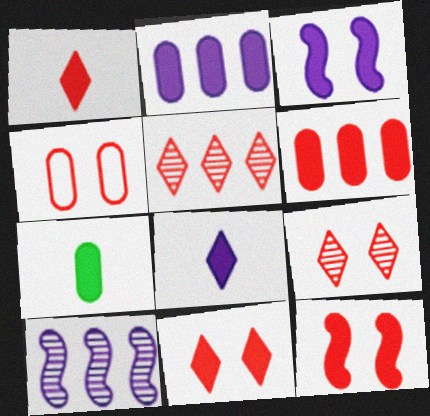[[1, 6, 12], 
[2, 3, 8], 
[4, 9, 12]]